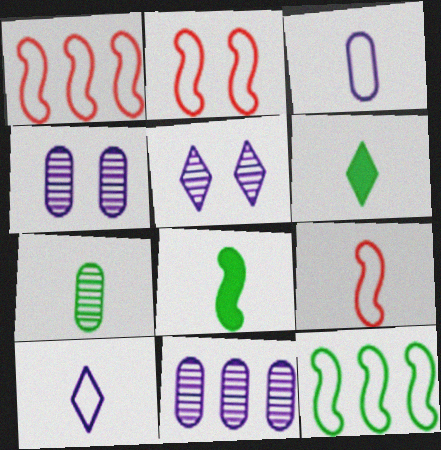[[1, 2, 9], 
[1, 4, 6], 
[2, 6, 11]]